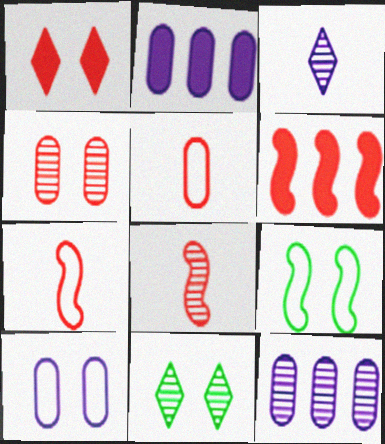[[2, 7, 11], 
[8, 11, 12]]